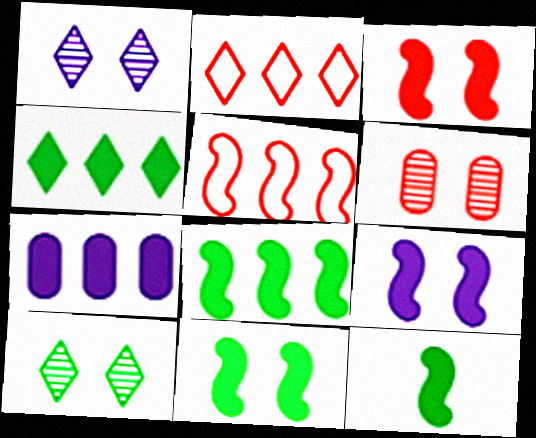[[3, 9, 11], 
[8, 11, 12]]